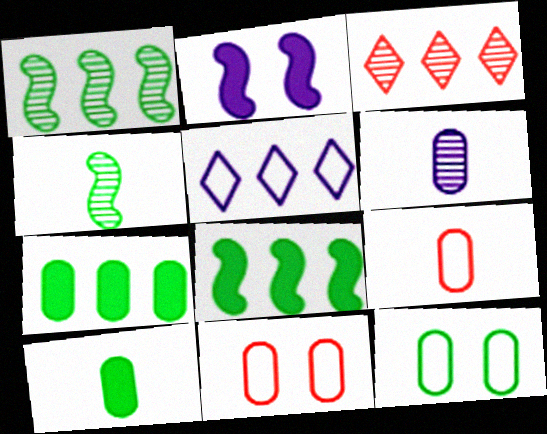[[2, 5, 6], 
[6, 7, 11], 
[6, 9, 10]]